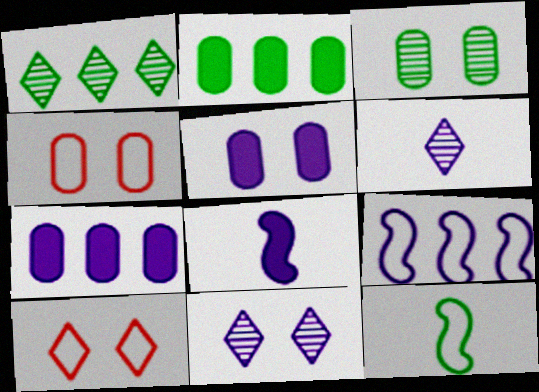[[1, 4, 8], 
[3, 4, 5], 
[5, 6, 9]]